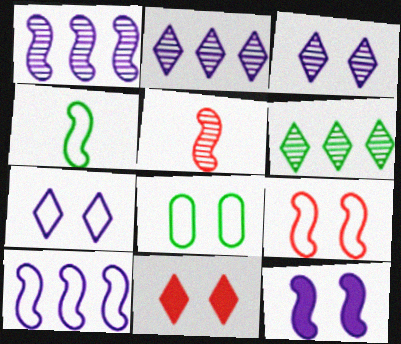[[4, 9, 10], 
[7, 8, 9]]